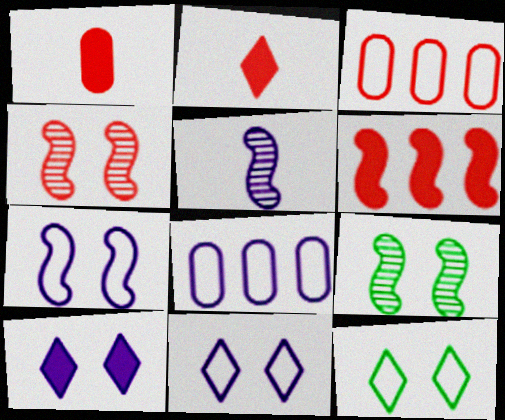[[2, 3, 4], 
[2, 8, 9], 
[5, 8, 10]]